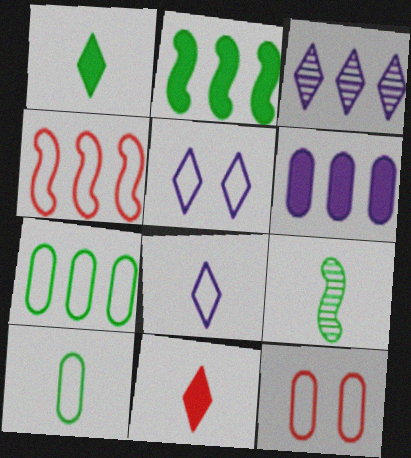[[1, 9, 10], 
[4, 5, 10]]